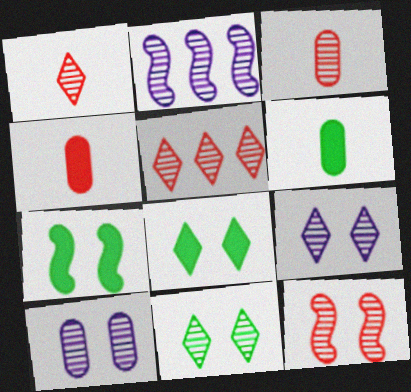[[2, 3, 11], 
[3, 5, 12], 
[10, 11, 12]]